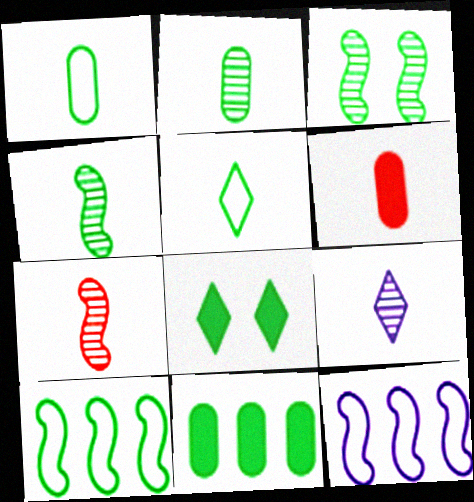[[2, 7, 9], 
[2, 8, 10], 
[3, 5, 11]]